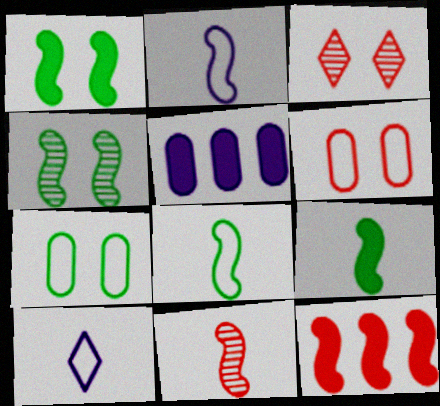[[2, 4, 12], 
[2, 9, 11], 
[3, 5, 8]]